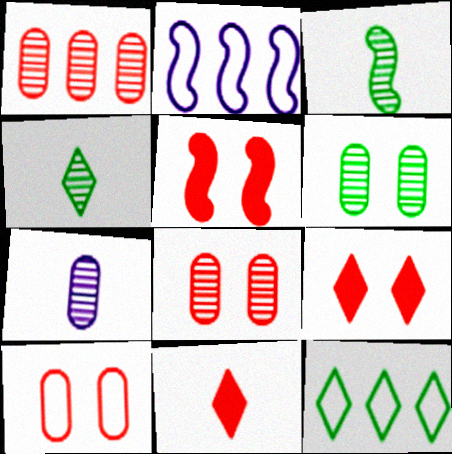[[1, 6, 7], 
[2, 3, 5], 
[2, 6, 11], 
[5, 7, 12]]